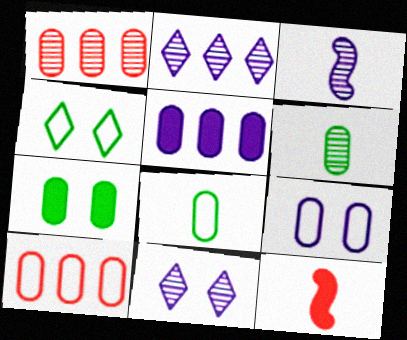[[8, 9, 10]]